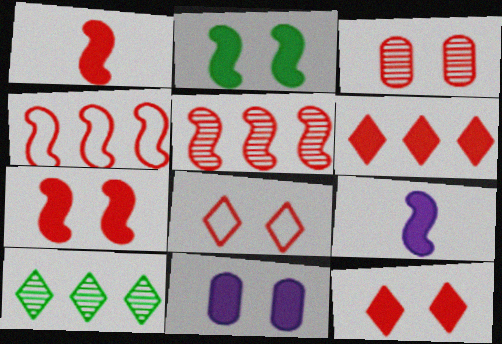[[2, 11, 12], 
[3, 7, 8]]